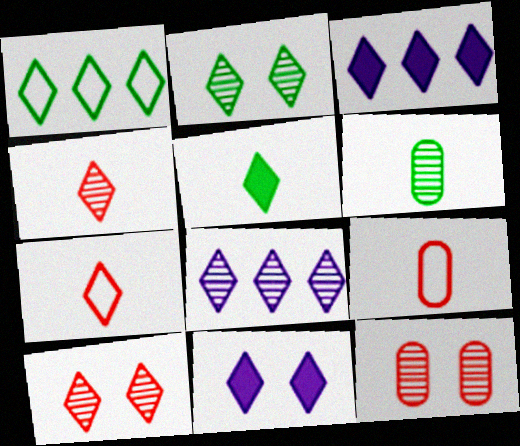[[1, 2, 5], 
[1, 4, 11], 
[2, 3, 7], 
[2, 4, 8]]